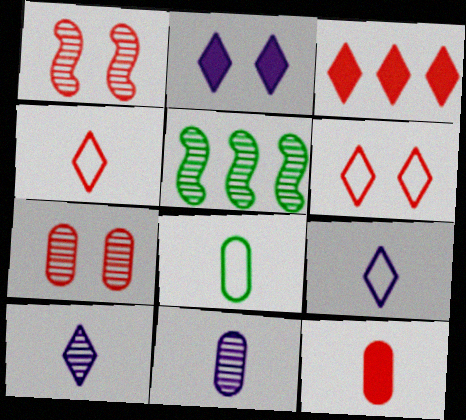[[5, 7, 10], 
[8, 11, 12]]